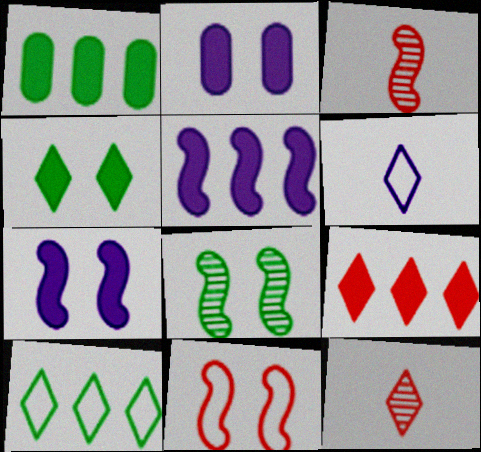[[1, 5, 9], 
[2, 3, 10], 
[7, 8, 11]]